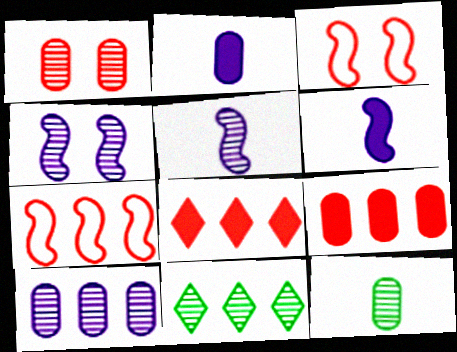[[1, 5, 11], 
[1, 10, 12], 
[2, 3, 11]]